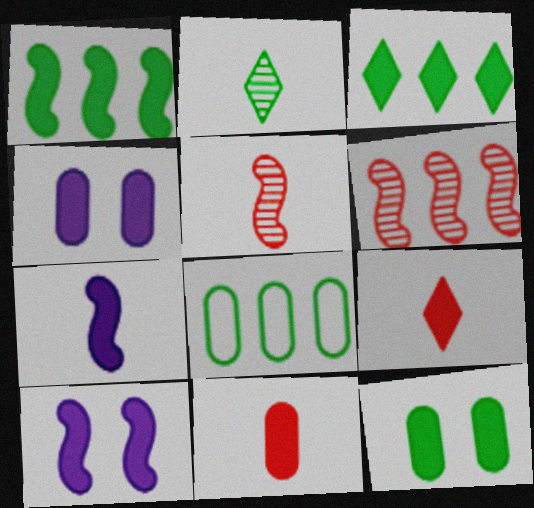[[1, 4, 9], 
[3, 10, 11]]